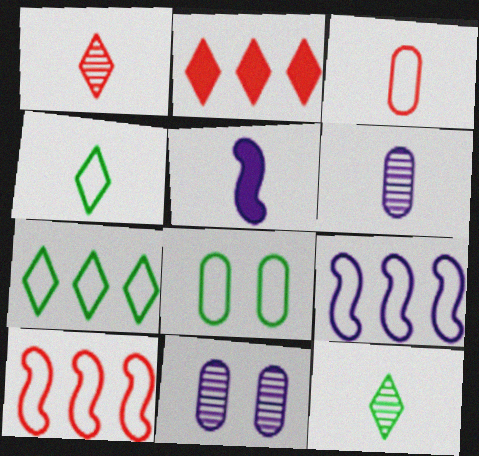[[3, 5, 12]]